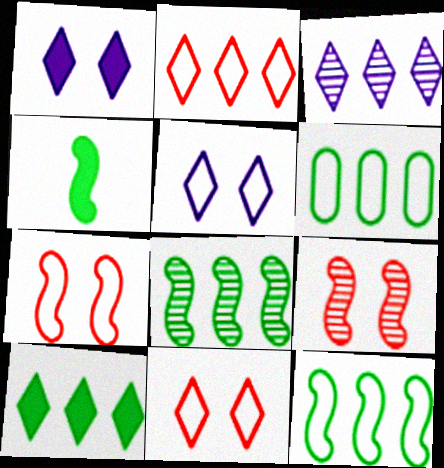[[2, 3, 10], 
[6, 8, 10]]